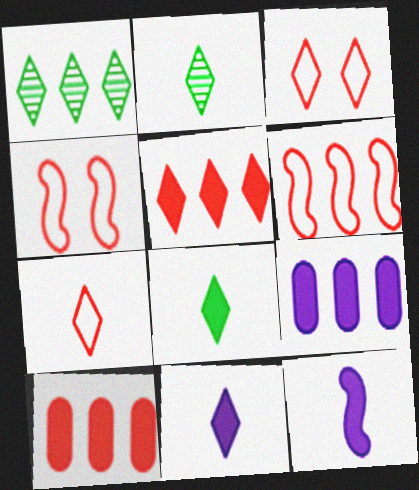[[1, 3, 11], 
[1, 6, 9], 
[2, 4, 9], 
[2, 7, 11]]